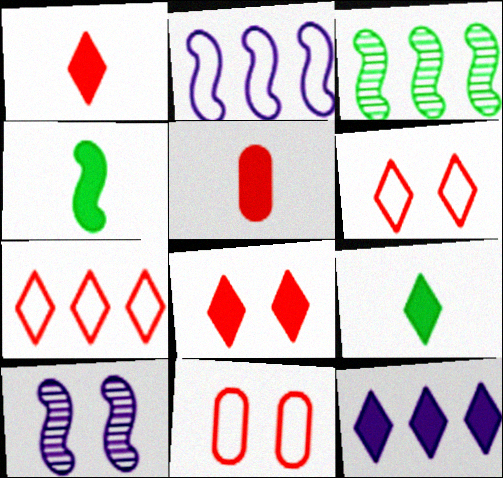[[8, 9, 12]]